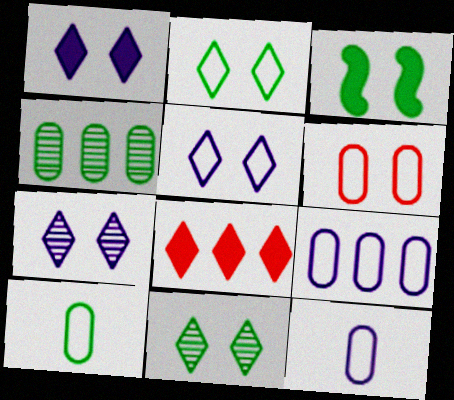[[1, 5, 7], 
[3, 6, 7], 
[6, 9, 10]]